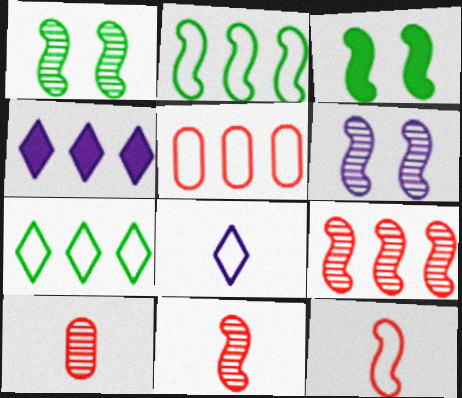[]